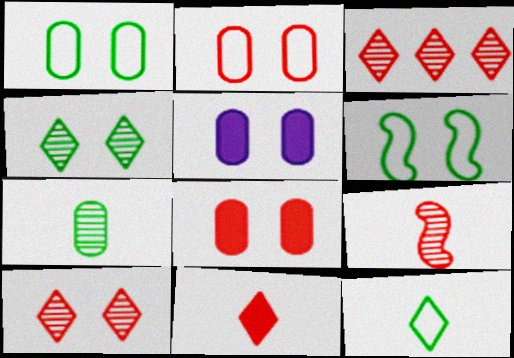[[5, 6, 10]]